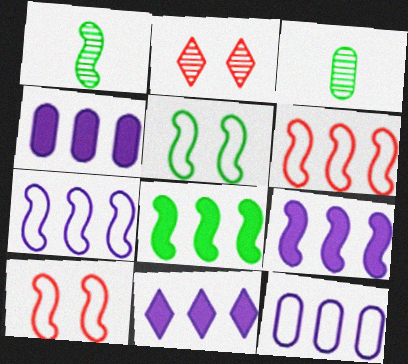[[1, 5, 8], 
[1, 9, 10], 
[3, 10, 11], 
[4, 9, 11]]